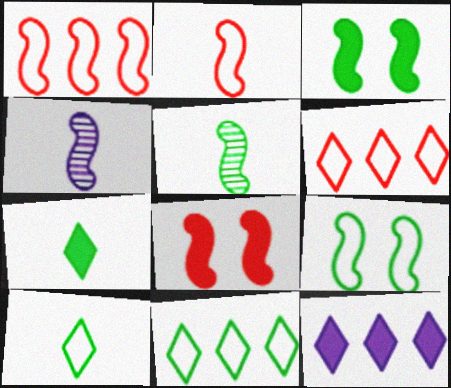[[1, 3, 4]]